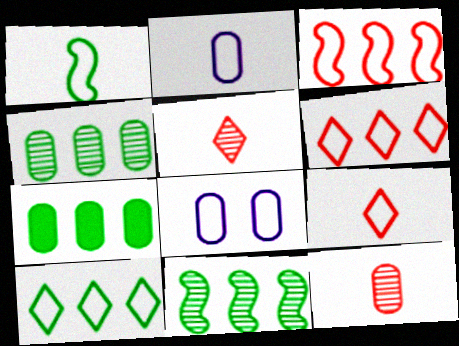[[1, 2, 9], 
[1, 6, 8], 
[7, 8, 12], 
[7, 10, 11]]